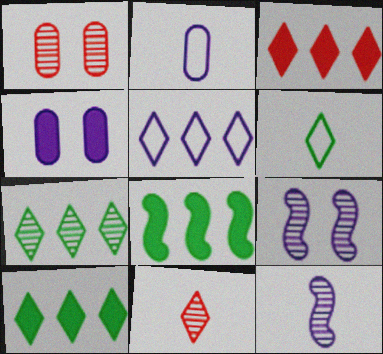[[1, 7, 12], 
[3, 5, 7], 
[4, 5, 12]]